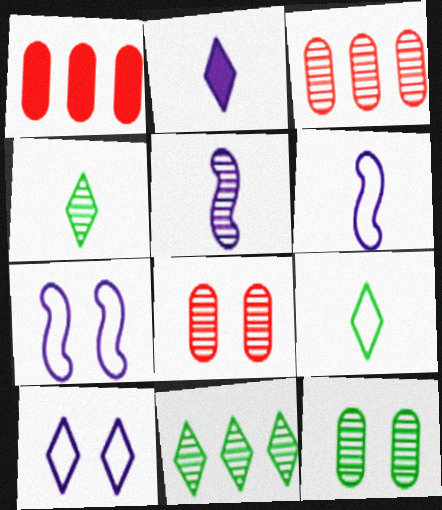[[1, 4, 7], 
[5, 8, 11]]